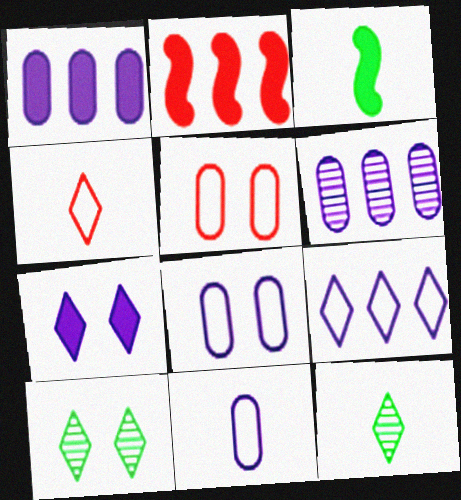[[2, 8, 12], 
[2, 10, 11]]